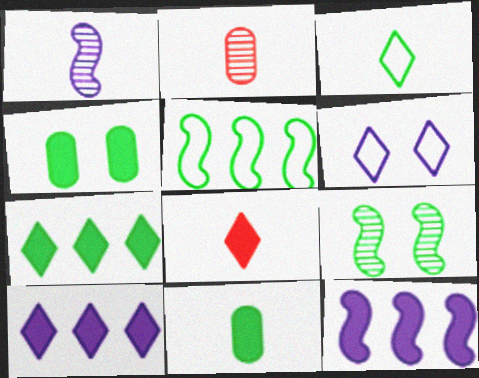[[4, 8, 12]]